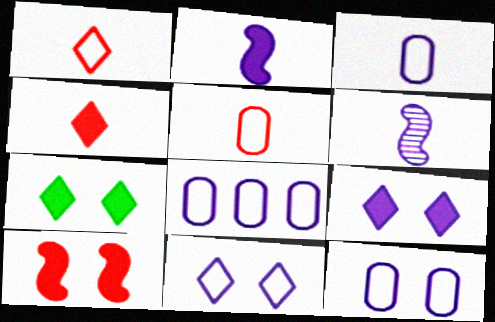[[3, 8, 12], 
[6, 8, 9]]